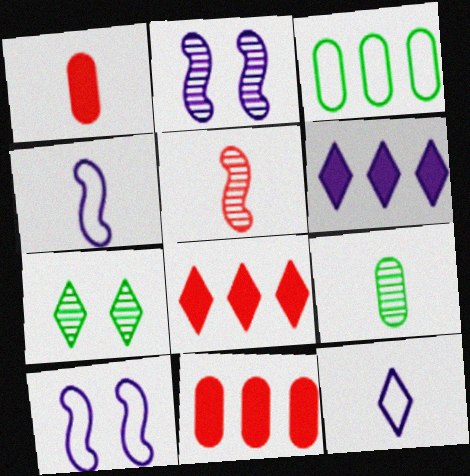[[4, 7, 11], 
[7, 8, 12], 
[8, 9, 10]]